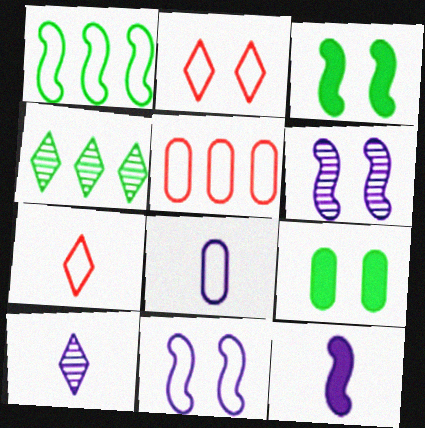[[1, 2, 8], 
[2, 6, 9], 
[3, 5, 10], 
[8, 10, 12]]